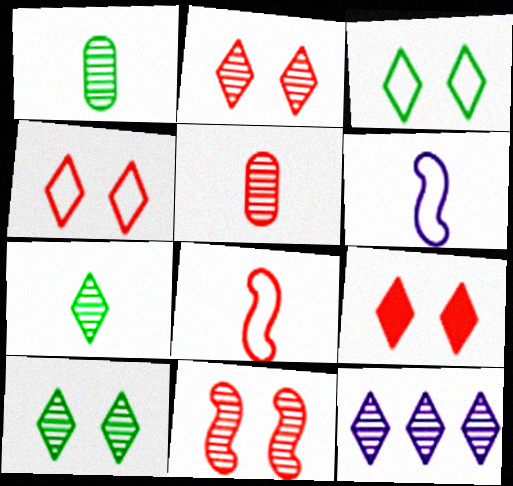[[1, 11, 12], 
[2, 4, 9], 
[2, 7, 12]]